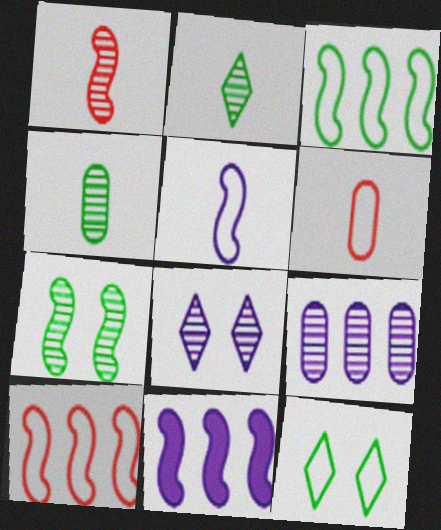[]